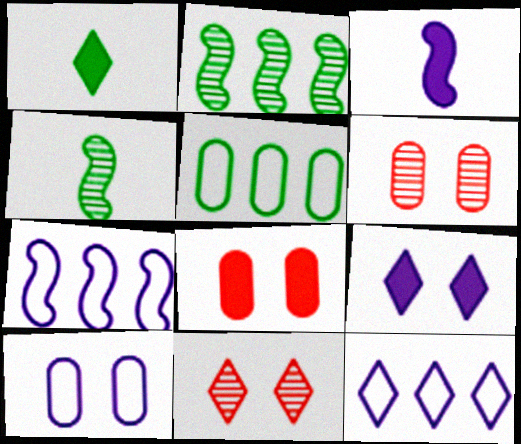[[1, 6, 7], 
[1, 11, 12], 
[3, 5, 11], 
[4, 8, 12]]